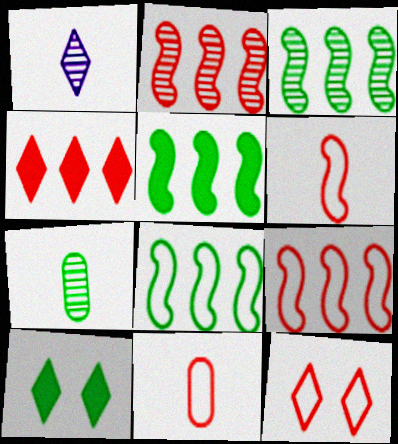[[3, 5, 8], 
[7, 8, 10], 
[9, 11, 12]]